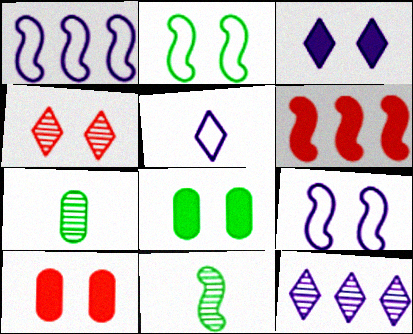[[3, 5, 12], 
[4, 8, 9], 
[6, 9, 11]]